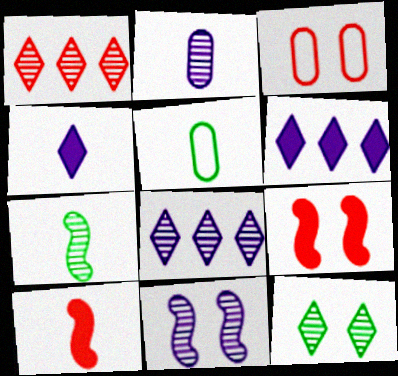[[1, 3, 10], 
[2, 8, 11], 
[3, 6, 7], 
[5, 8, 9]]